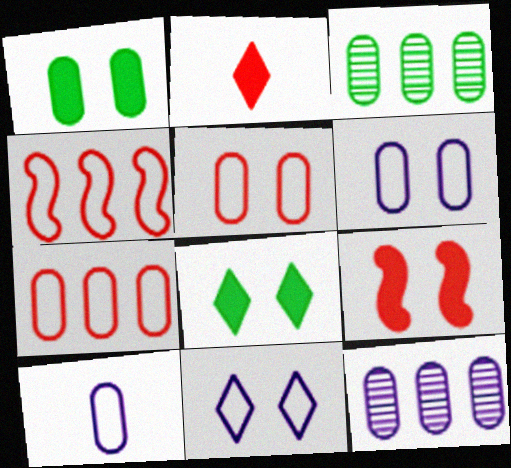[]